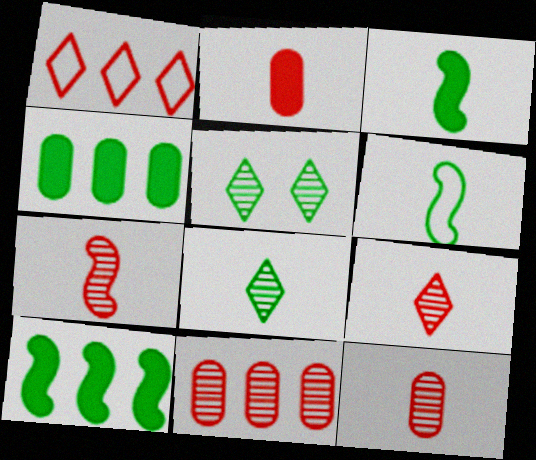[[4, 5, 6], 
[7, 9, 12]]